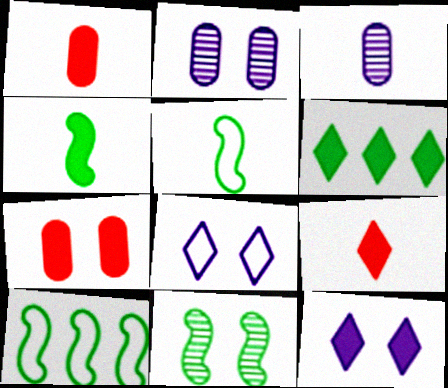[[2, 9, 10], 
[3, 5, 9], 
[4, 10, 11], 
[6, 9, 12], 
[7, 8, 11]]